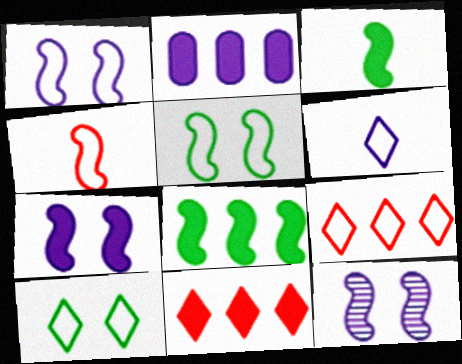[[1, 7, 12], 
[2, 6, 12], 
[2, 8, 11], 
[4, 8, 12], 
[6, 9, 10]]